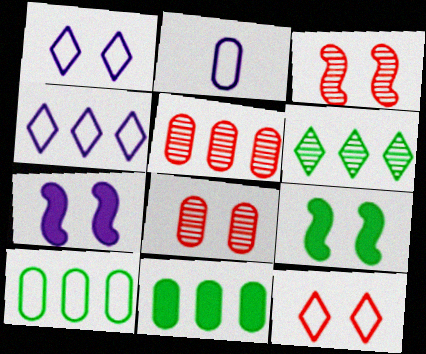[[1, 8, 9], 
[2, 8, 11]]